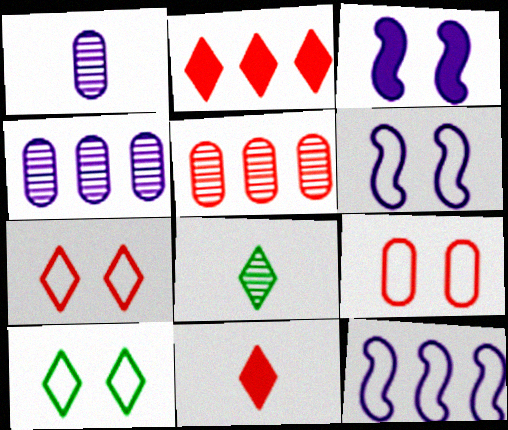[[6, 9, 10]]